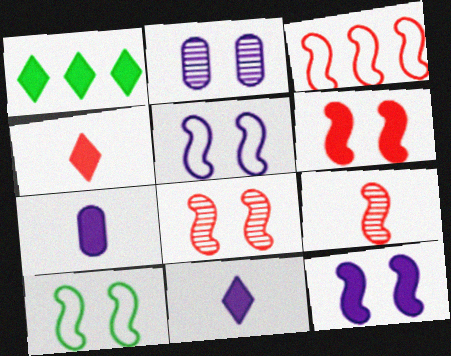[[1, 6, 7], 
[3, 6, 9], 
[8, 10, 12]]